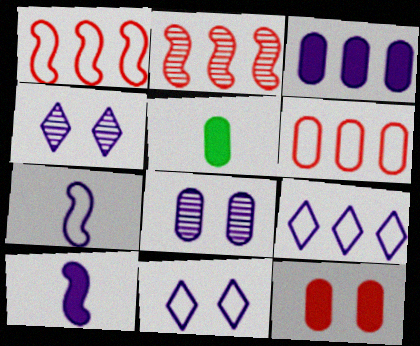[[1, 4, 5], 
[2, 5, 11], 
[3, 4, 7], 
[3, 5, 12], 
[5, 6, 8], 
[8, 9, 10]]